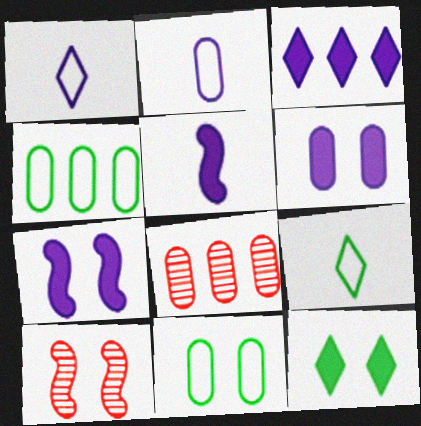[[3, 5, 6], 
[7, 8, 9]]